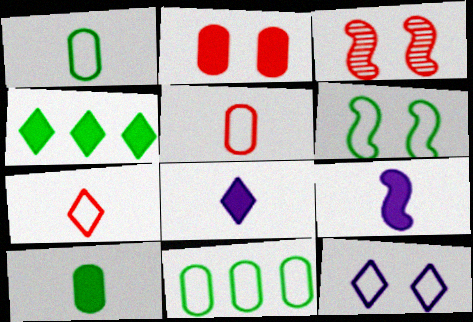[[2, 4, 9], 
[3, 8, 11]]